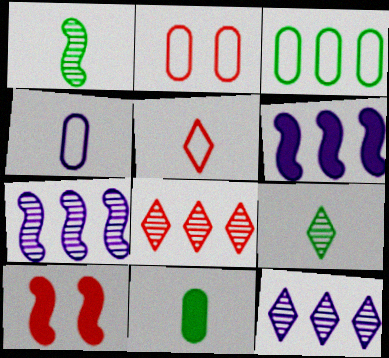[[2, 3, 4], 
[2, 6, 9], 
[3, 6, 8]]